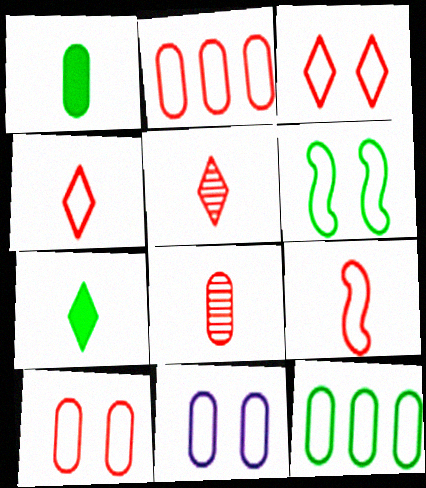[[2, 3, 9], 
[3, 6, 11]]